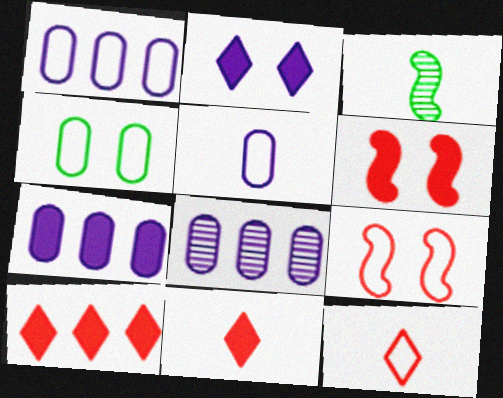[[1, 7, 8], 
[3, 5, 11]]